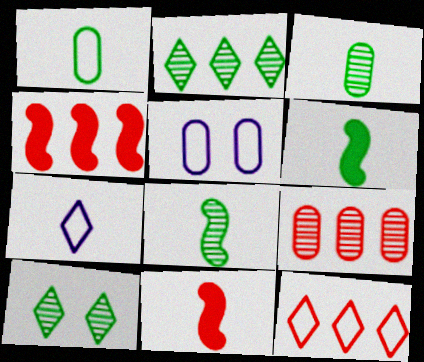[[2, 5, 11], 
[3, 7, 11], 
[4, 9, 12]]